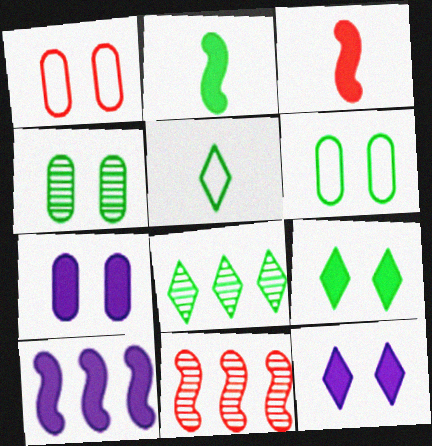[[1, 4, 7], 
[2, 6, 8], 
[5, 7, 11], 
[5, 8, 9]]